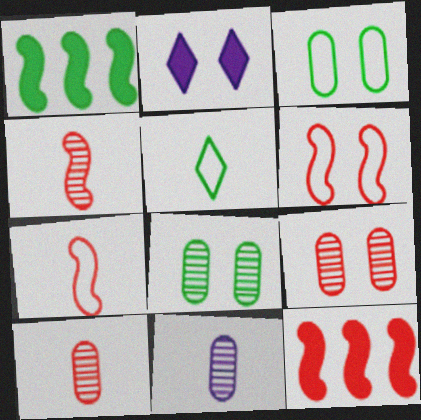[[1, 5, 8], 
[2, 6, 8], 
[4, 6, 12]]